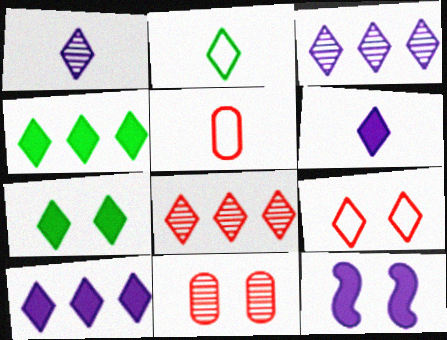[[1, 4, 9]]